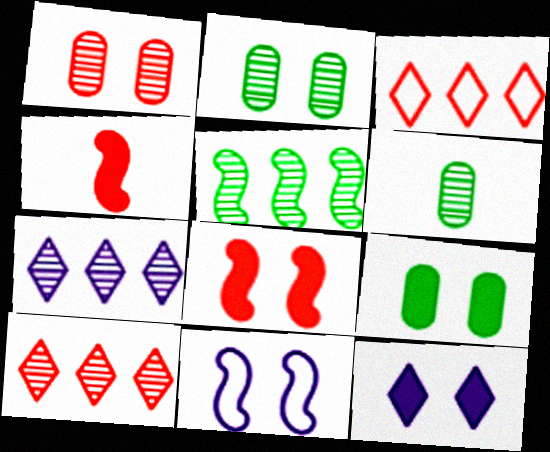[[1, 3, 4], 
[4, 5, 11], 
[8, 9, 12]]